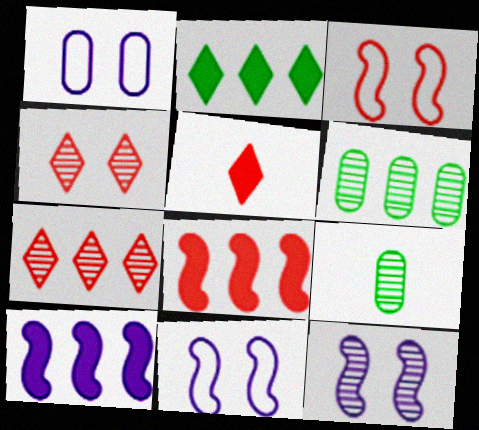[[5, 6, 11], 
[7, 9, 12]]